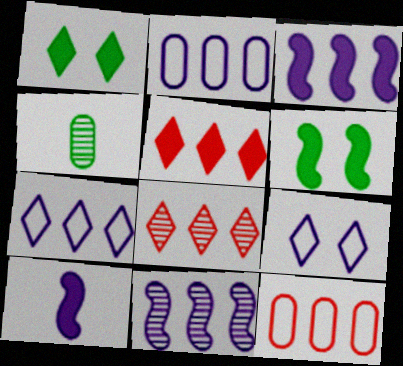[]